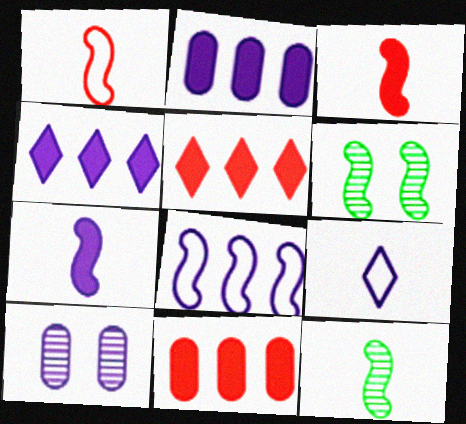[[1, 7, 12], 
[3, 6, 8], 
[6, 9, 11]]